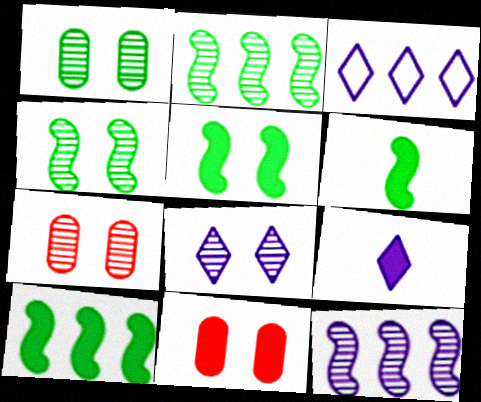[[3, 6, 7], 
[3, 8, 9], 
[4, 7, 8], 
[5, 6, 10], 
[9, 10, 11]]